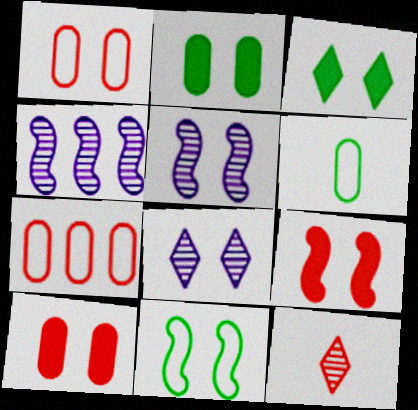[[1, 3, 5], 
[5, 9, 11], 
[7, 9, 12], 
[8, 10, 11]]